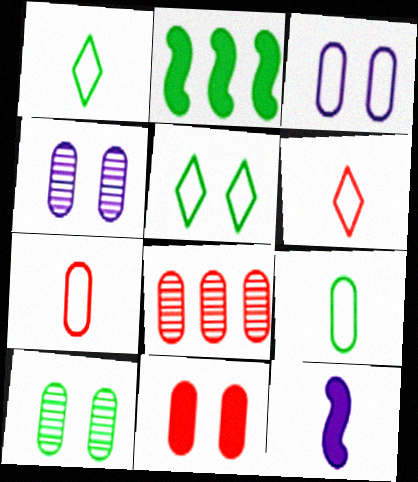[[1, 2, 10], 
[2, 4, 6], 
[3, 10, 11], 
[5, 8, 12], 
[7, 8, 11]]